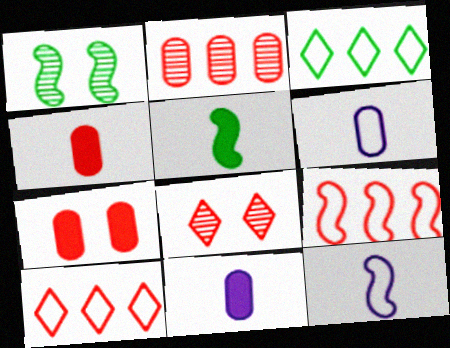[[1, 10, 11], 
[4, 8, 9]]